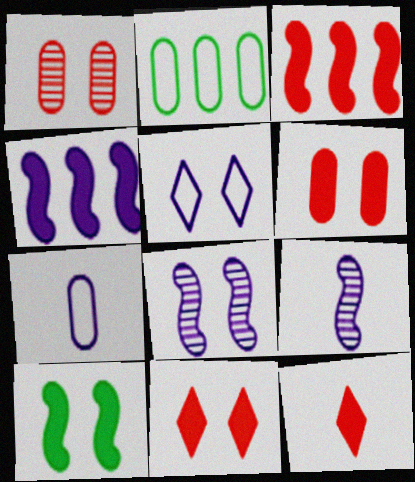[[1, 5, 10], 
[2, 8, 12], 
[2, 9, 11], 
[3, 6, 12]]